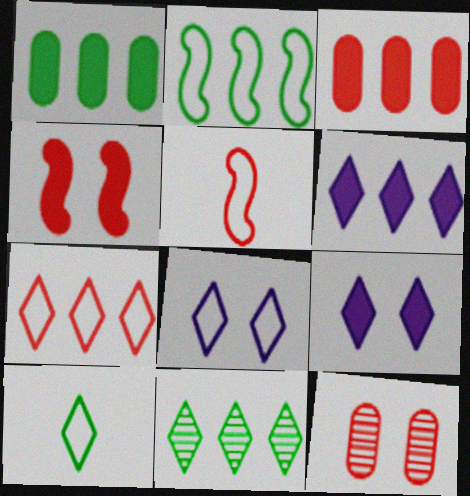[[1, 2, 11], 
[6, 7, 11], 
[7, 8, 10]]